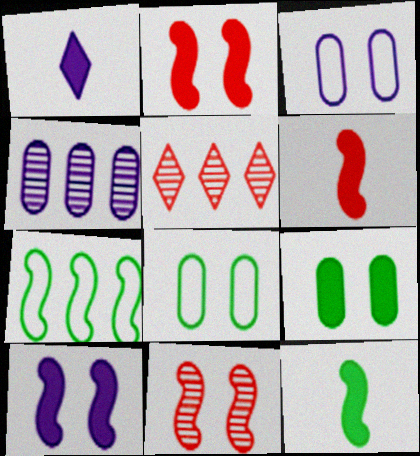[[3, 5, 12]]